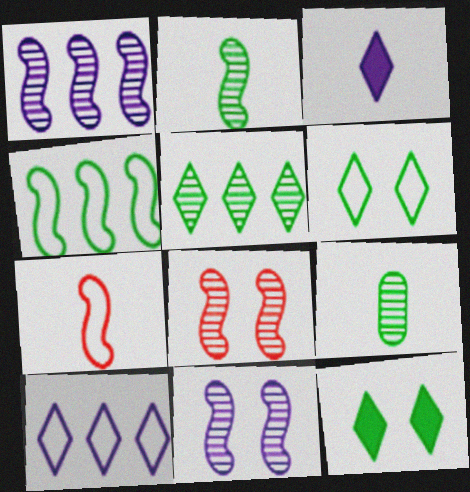[[1, 2, 8], 
[3, 7, 9], 
[4, 9, 12]]